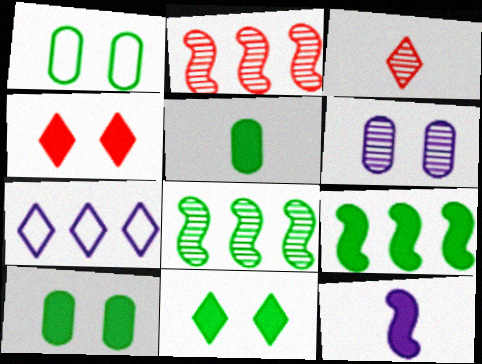[[3, 6, 8], 
[3, 7, 11], 
[5, 9, 11], 
[6, 7, 12]]